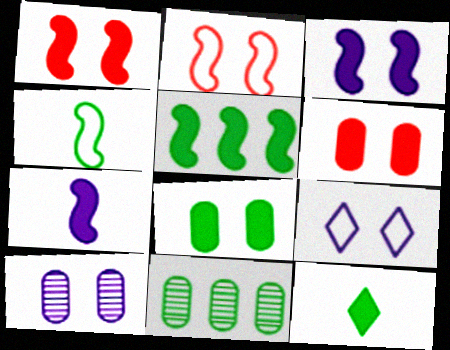[[1, 5, 7], 
[3, 9, 10], 
[5, 8, 12]]